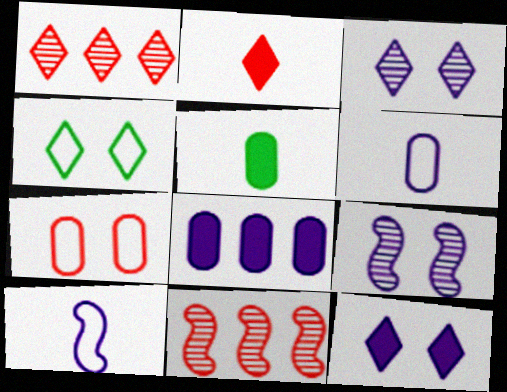[[2, 7, 11], 
[3, 8, 10]]